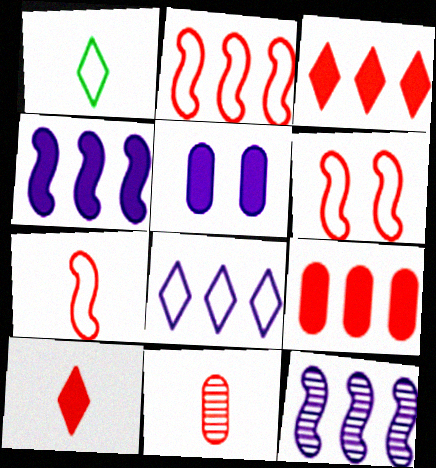[[2, 6, 7], 
[3, 6, 11], 
[7, 10, 11]]